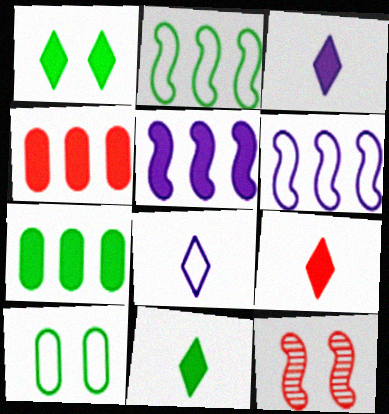[[3, 9, 11], 
[7, 8, 12]]